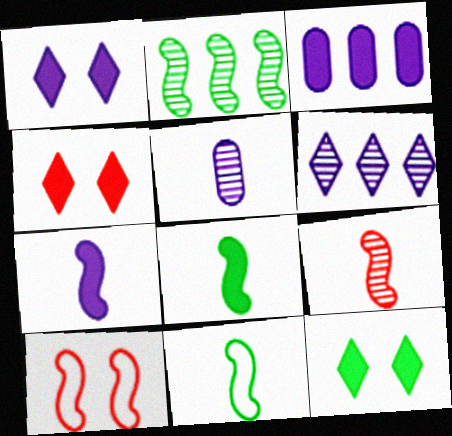[[1, 3, 7], 
[1, 4, 12], 
[2, 7, 10], 
[3, 4, 8], 
[7, 9, 11]]